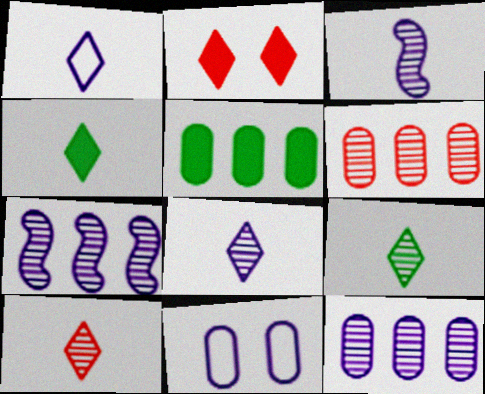[[1, 4, 10], 
[8, 9, 10]]